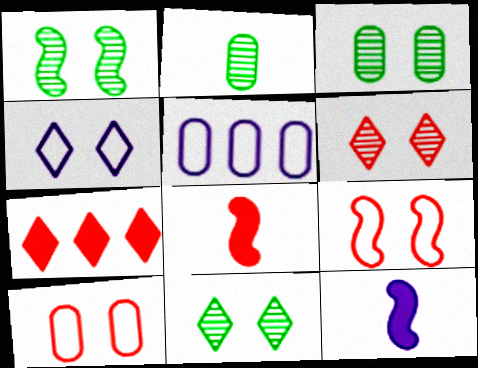[[1, 3, 11], 
[5, 8, 11]]